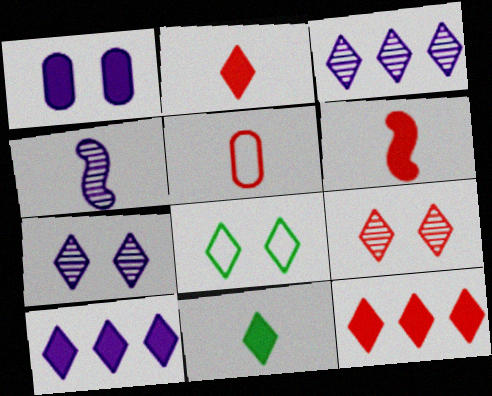[[2, 3, 8], 
[4, 5, 11]]